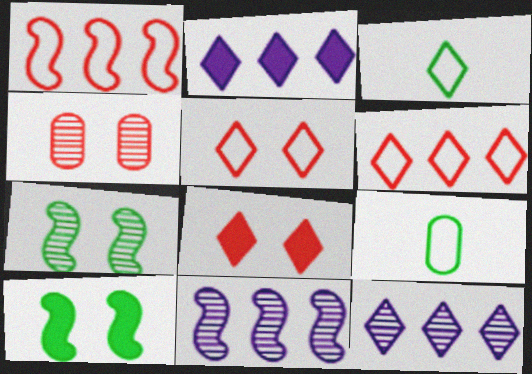[[3, 8, 12], 
[8, 9, 11]]